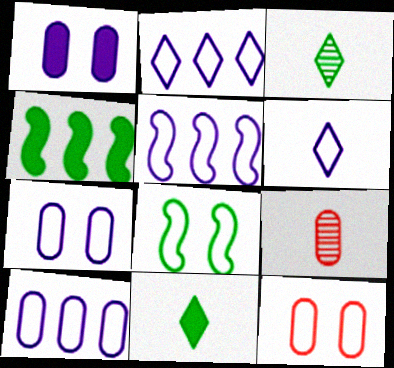[[2, 5, 10], 
[5, 6, 7]]